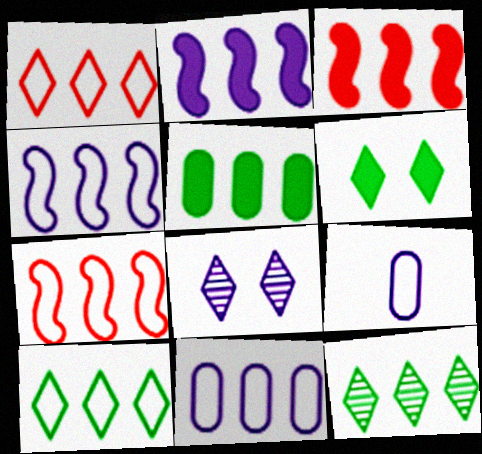[[2, 8, 9], 
[3, 11, 12], 
[7, 10, 11]]